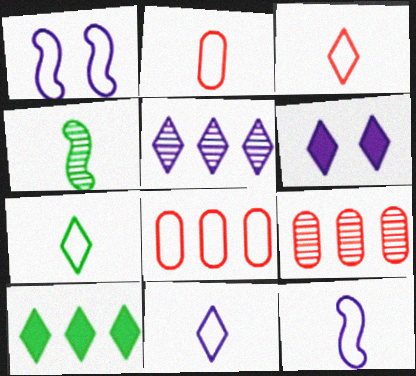[[1, 7, 8], 
[2, 7, 12], 
[3, 7, 11], 
[4, 6, 8], 
[5, 6, 11]]